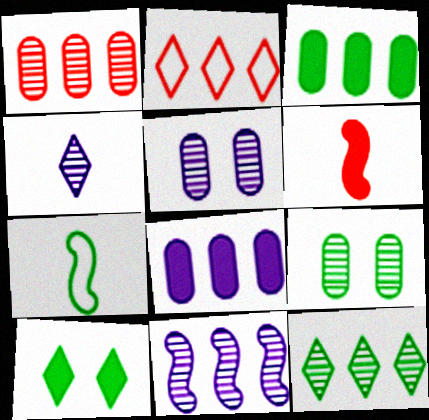[[1, 11, 12], 
[2, 3, 11], 
[2, 4, 10], 
[4, 5, 11], 
[6, 8, 10]]